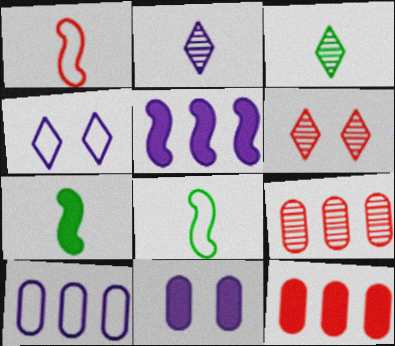[[1, 6, 12], 
[4, 7, 9], 
[6, 7, 10]]